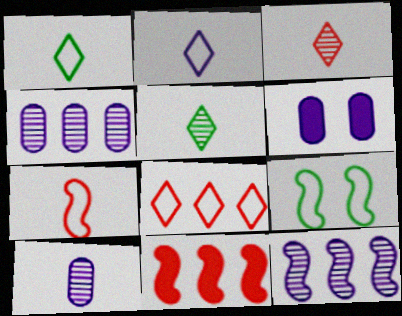[[2, 6, 12]]